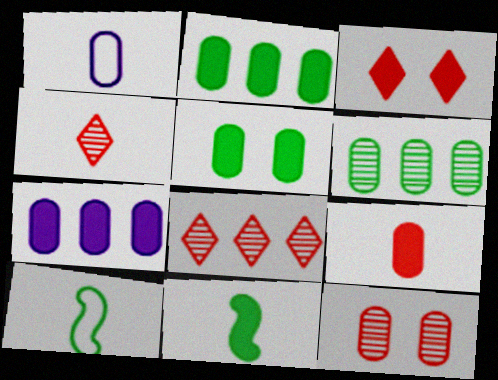[[1, 2, 12], 
[1, 4, 11], 
[3, 7, 11], 
[5, 7, 9]]